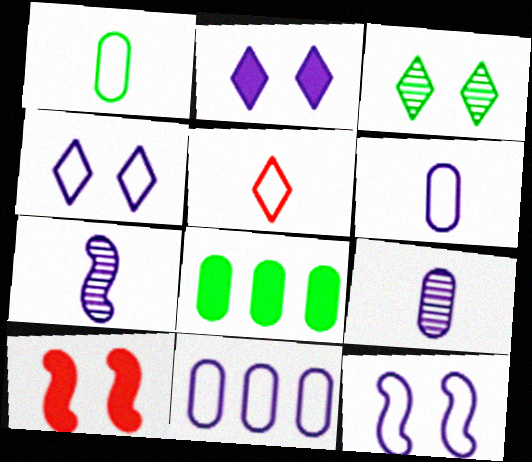[[2, 7, 11]]